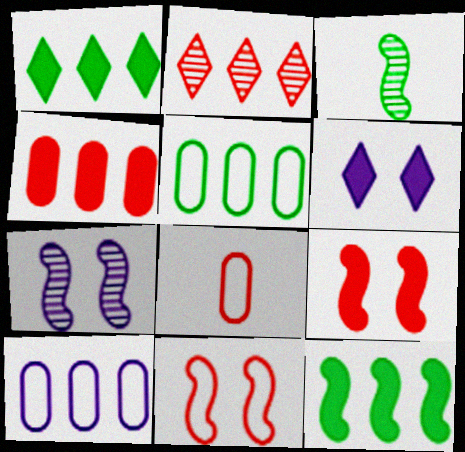[[1, 7, 8], 
[2, 8, 9], 
[2, 10, 12]]